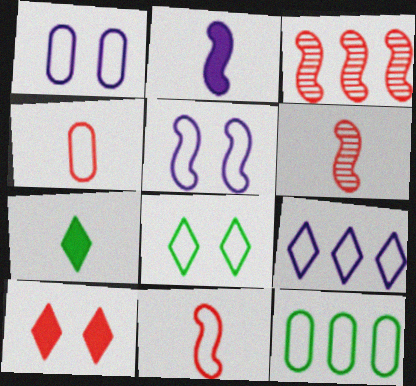[[1, 3, 7], 
[1, 4, 12], 
[3, 4, 10]]